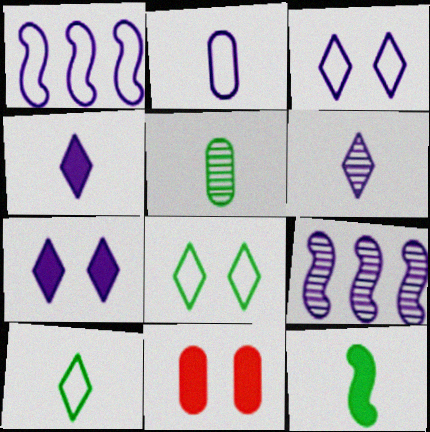[[1, 2, 3], 
[2, 7, 9], 
[5, 10, 12], 
[9, 10, 11]]